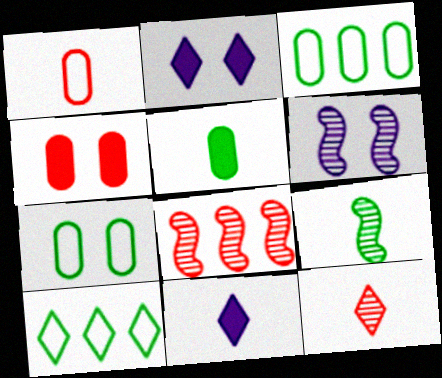[[1, 9, 11], 
[2, 10, 12], 
[6, 8, 9], 
[7, 8, 11]]